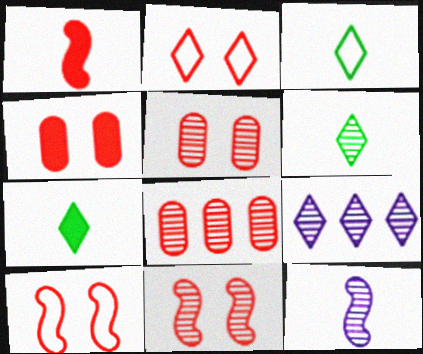[[1, 2, 8], 
[2, 4, 11], 
[2, 7, 9], 
[3, 6, 7]]